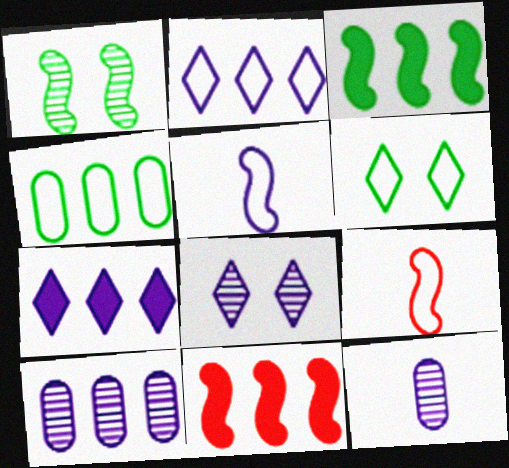[[1, 5, 11], 
[6, 11, 12]]